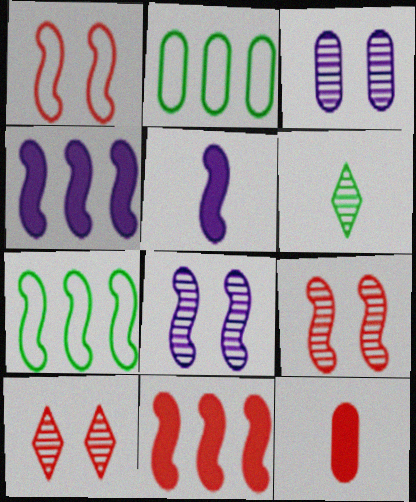[[2, 3, 12], 
[2, 5, 10], 
[5, 7, 9]]